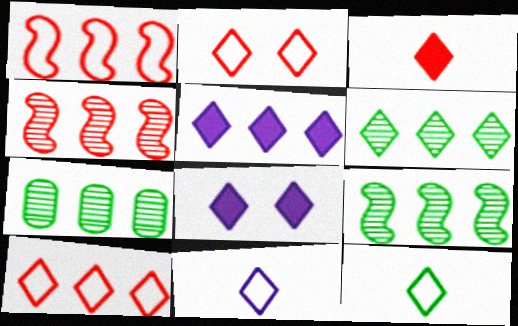[[1, 5, 7], 
[5, 6, 10], 
[6, 7, 9]]